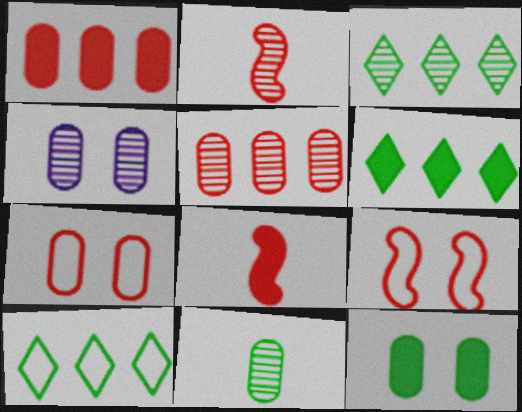[[2, 3, 4], 
[3, 6, 10], 
[4, 5, 11], 
[4, 7, 12], 
[4, 8, 10]]